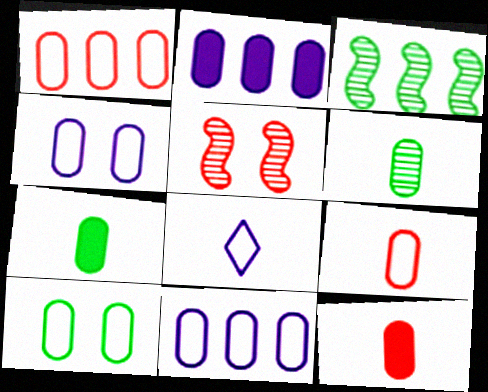[[9, 10, 11]]